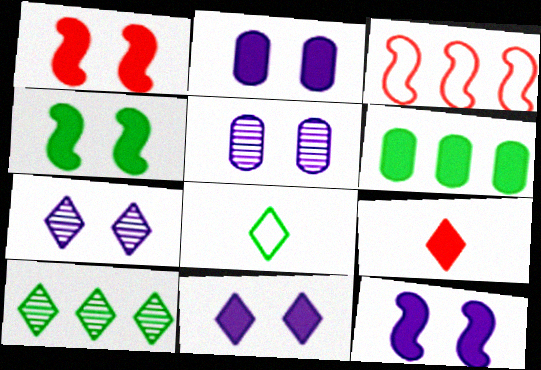[[1, 4, 12], 
[2, 11, 12], 
[6, 9, 12]]